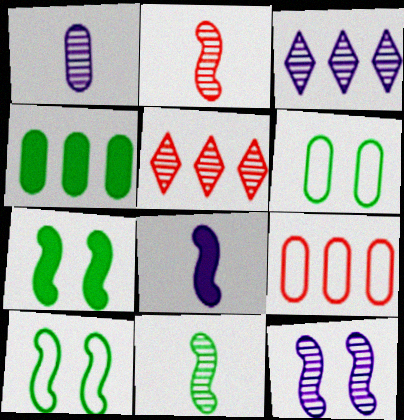[[1, 3, 12], 
[5, 6, 8]]